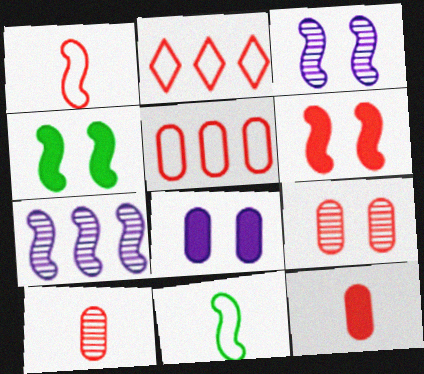[[1, 4, 7], 
[2, 6, 10], 
[5, 9, 12], 
[6, 7, 11]]